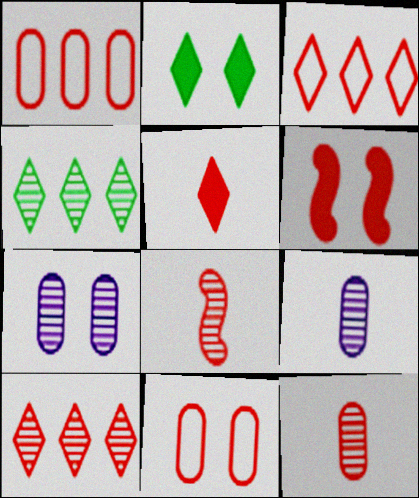[[3, 6, 12], 
[4, 7, 8]]